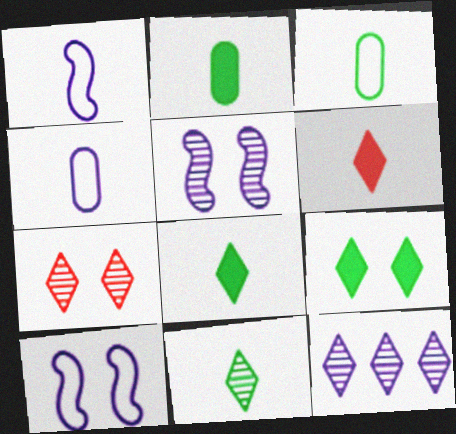[[7, 11, 12]]